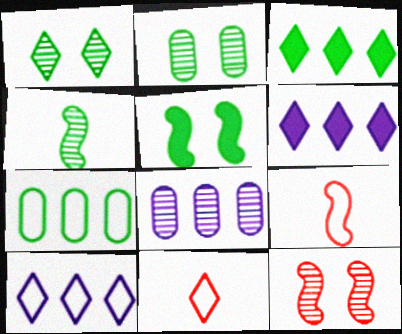[[1, 6, 11], 
[2, 6, 9], 
[5, 8, 11]]